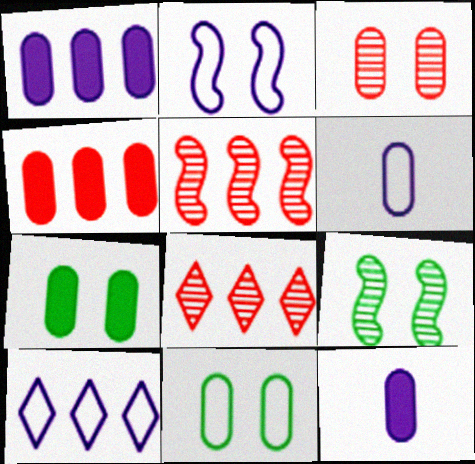[[2, 6, 10], 
[4, 7, 12]]